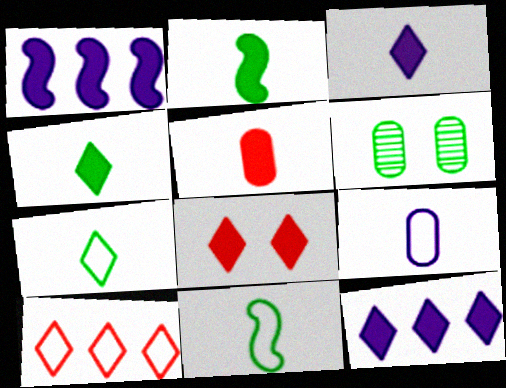[[2, 3, 5], 
[4, 8, 12]]